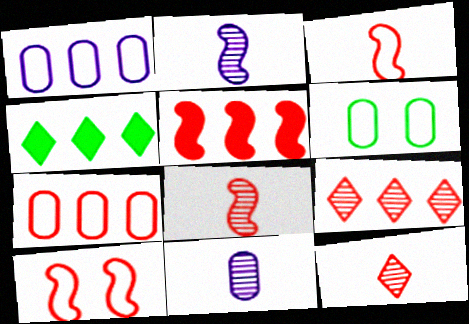[[4, 10, 11], 
[5, 7, 9], 
[5, 8, 10]]